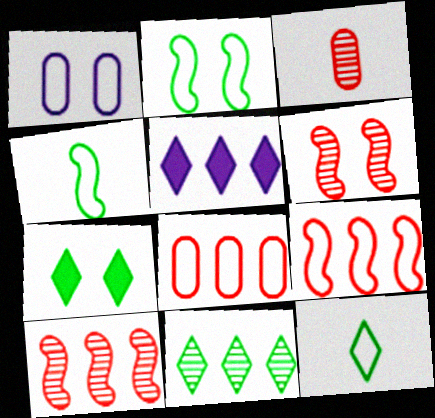[[1, 6, 7], 
[1, 9, 12], 
[2, 3, 5], 
[7, 11, 12]]